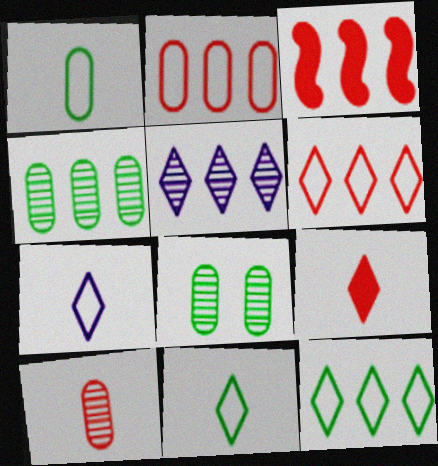[[3, 7, 8]]